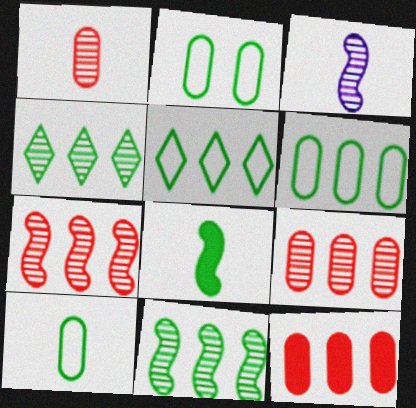[[2, 4, 8], 
[2, 6, 10]]